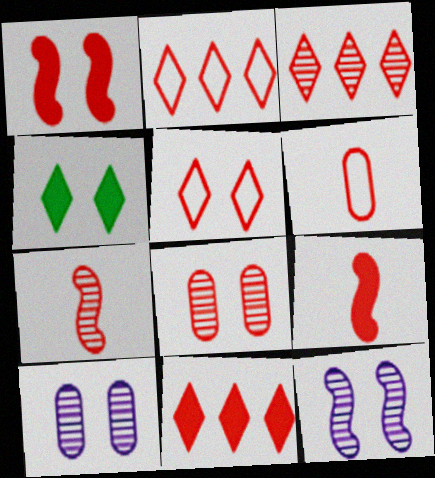[[1, 3, 6], 
[1, 5, 8], 
[2, 3, 11], 
[2, 8, 9], 
[3, 7, 8]]